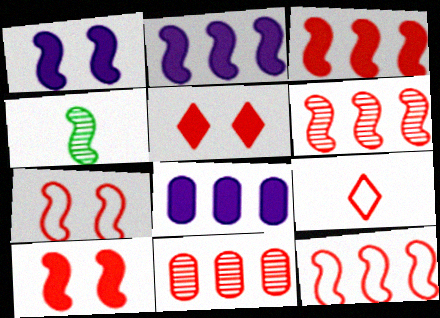[[1, 4, 12], 
[2, 4, 7], 
[3, 6, 12], 
[9, 10, 11]]